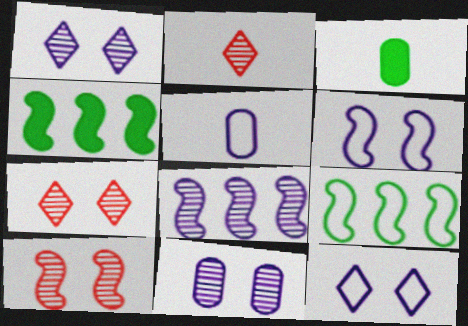[[4, 5, 7]]